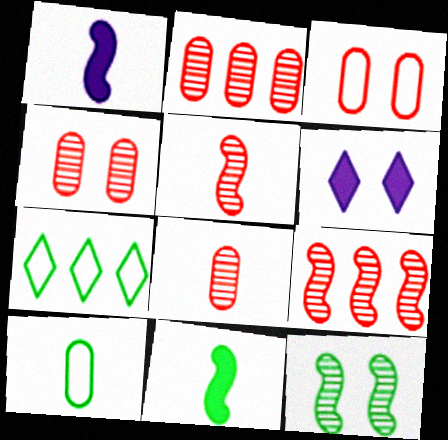[[1, 4, 7], 
[2, 4, 8], 
[3, 6, 12], 
[6, 9, 10]]